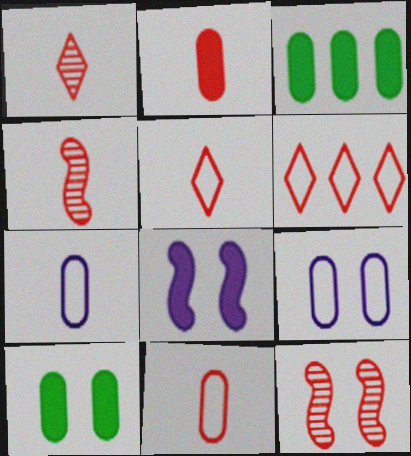[[2, 4, 5], 
[2, 6, 12]]